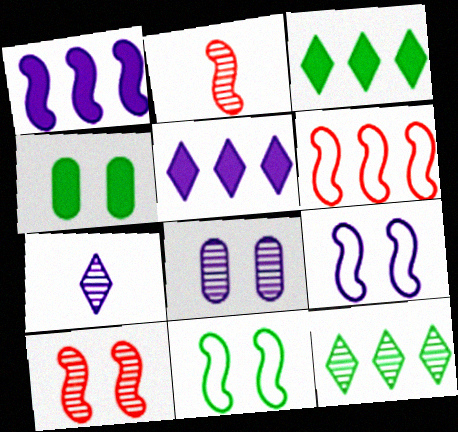[[1, 2, 11], 
[2, 8, 12], 
[4, 6, 7]]